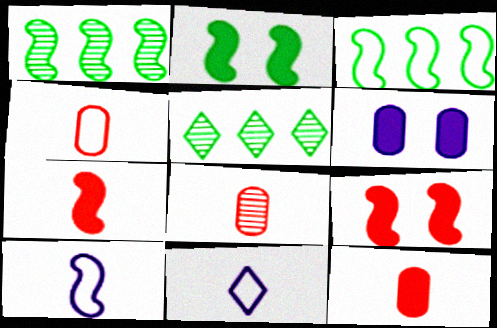[[1, 9, 10], 
[4, 8, 12]]